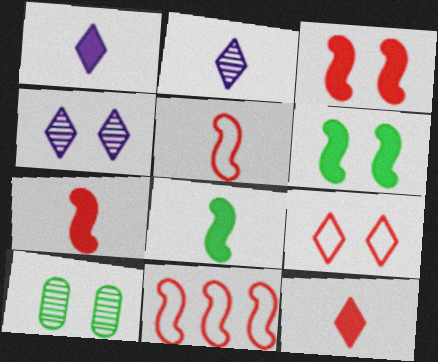[[1, 10, 11]]